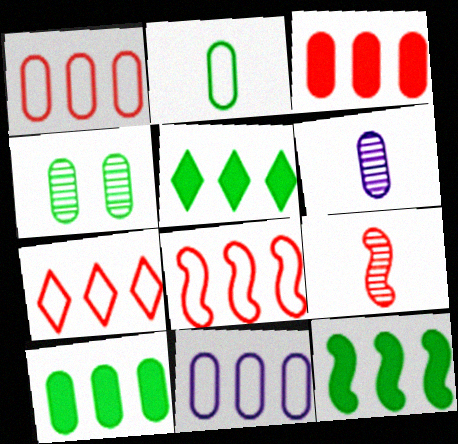[[1, 7, 8], 
[2, 4, 10], 
[5, 10, 12]]